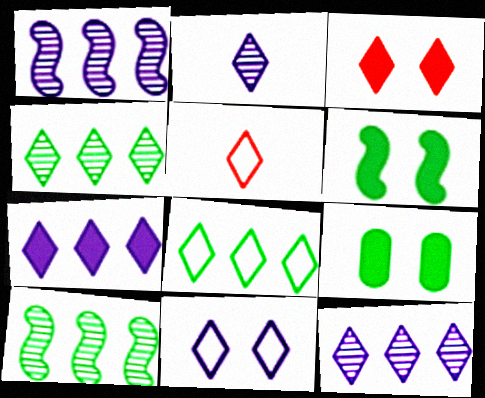[[1, 5, 9], 
[2, 3, 8], 
[2, 7, 11], 
[5, 8, 11]]